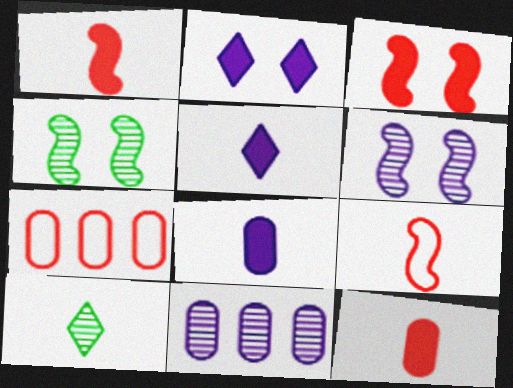[[4, 5, 7], 
[8, 9, 10]]